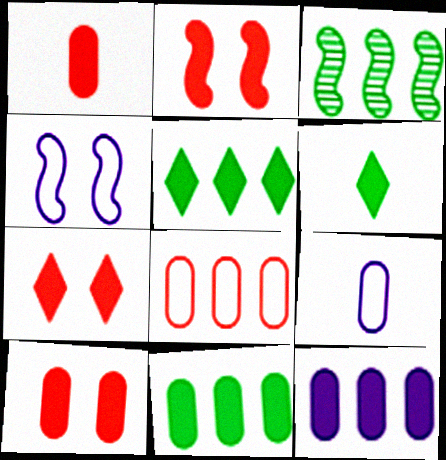[[2, 6, 12], 
[2, 7, 10], 
[3, 7, 9]]